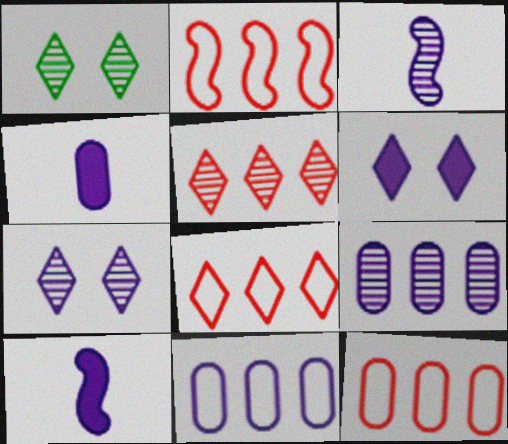[[1, 2, 4], 
[1, 10, 12], 
[2, 8, 12], 
[3, 6, 11], 
[3, 7, 9], 
[7, 10, 11]]